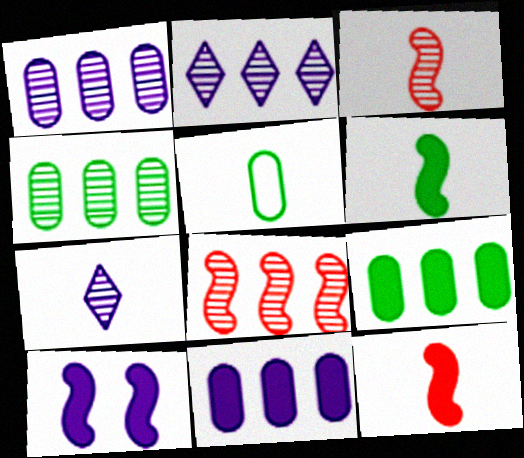[[2, 4, 8], 
[5, 7, 12]]